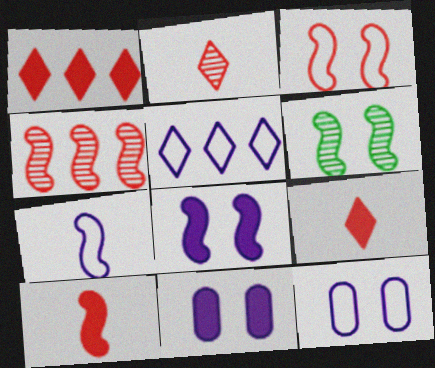[[3, 4, 10], 
[3, 6, 8], 
[5, 7, 12]]